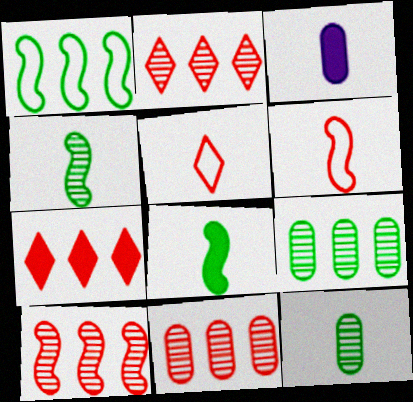[[2, 10, 11], 
[3, 4, 5]]